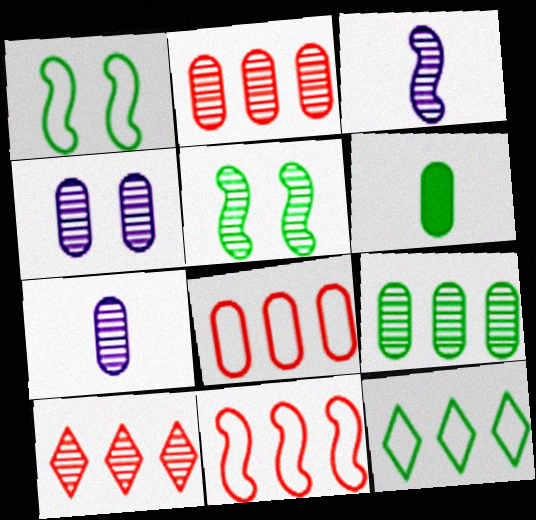[[4, 6, 8], 
[5, 6, 12], 
[5, 7, 10]]